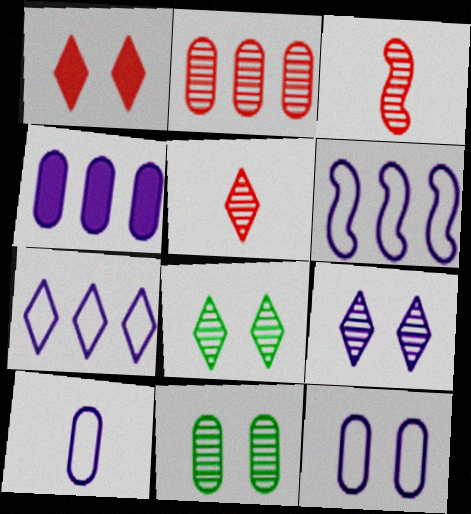[]